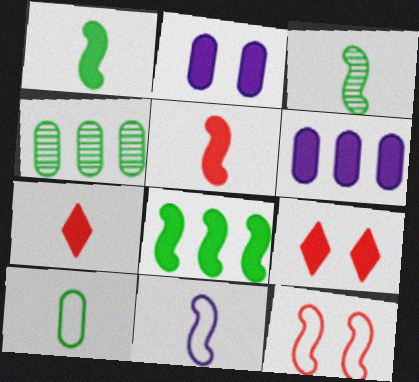[[1, 6, 9], 
[2, 7, 8], 
[3, 5, 11], 
[4, 9, 11]]